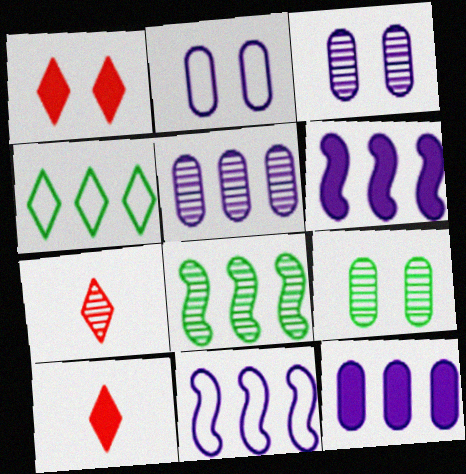[[2, 8, 10], 
[3, 7, 8], 
[9, 10, 11]]